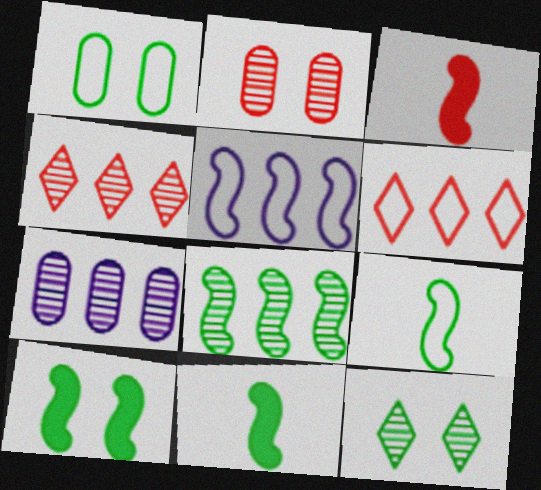[[1, 10, 12], 
[2, 3, 6], 
[4, 7, 8], 
[8, 9, 10]]